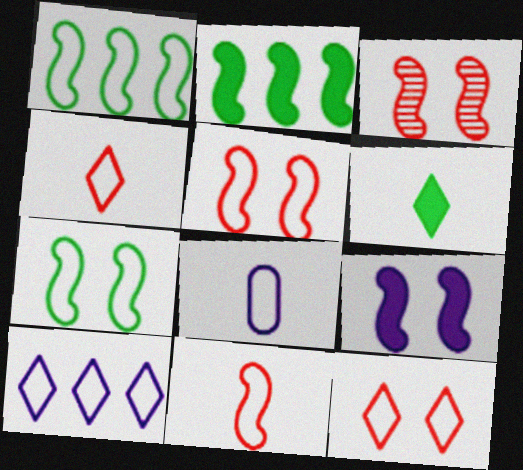[[1, 8, 12], 
[3, 7, 9]]